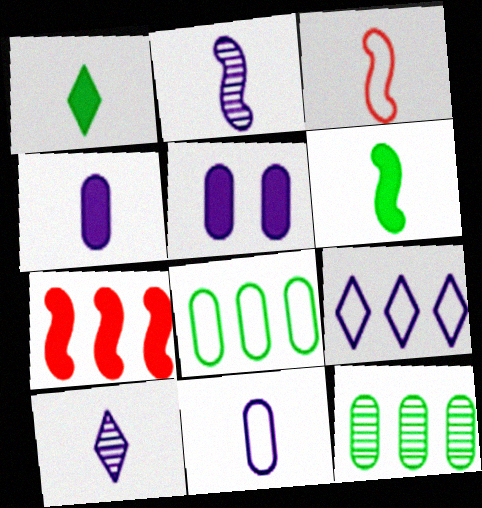[[1, 5, 7], 
[2, 3, 6], 
[2, 5, 9], 
[7, 9, 12]]